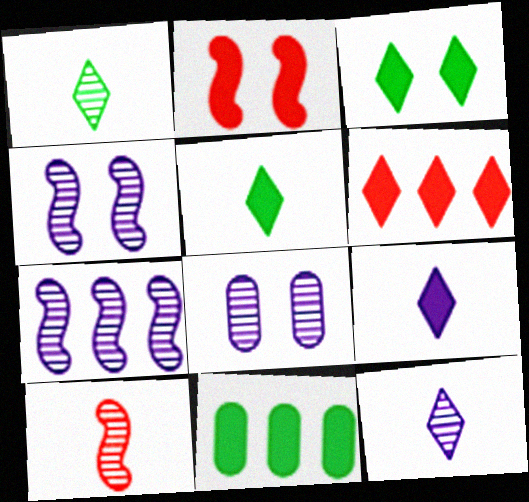[[2, 9, 11], 
[3, 6, 9], 
[7, 8, 12]]